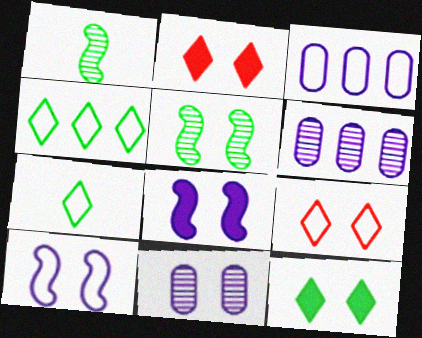[[1, 2, 3]]